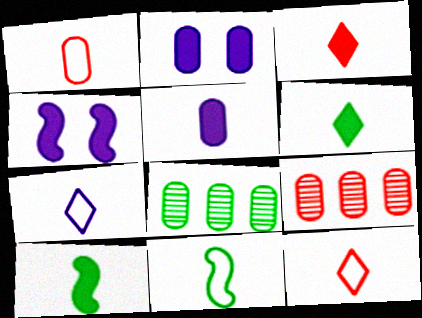[[1, 2, 8], 
[1, 7, 11], 
[3, 5, 10], 
[4, 8, 12]]